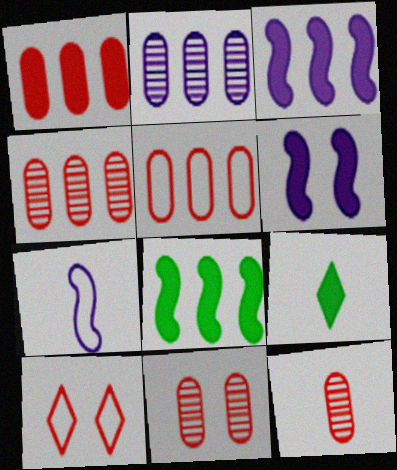[[1, 4, 5], 
[1, 6, 9], 
[4, 11, 12], 
[7, 9, 12]]